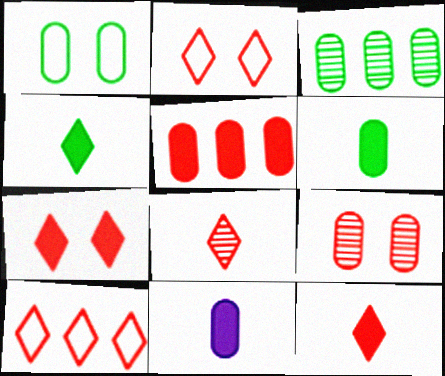[[1, 3, 6], 
[7, 8, 10]]